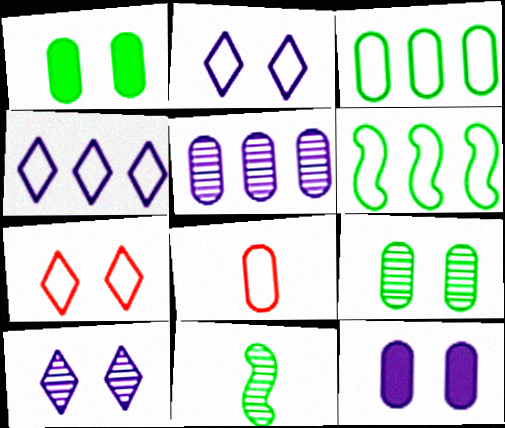[[1, 5, 8], 
[2, 6, 8]]